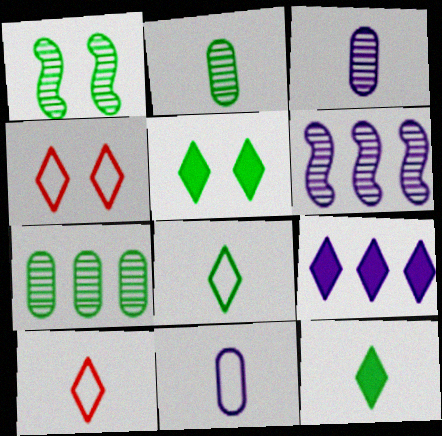[]